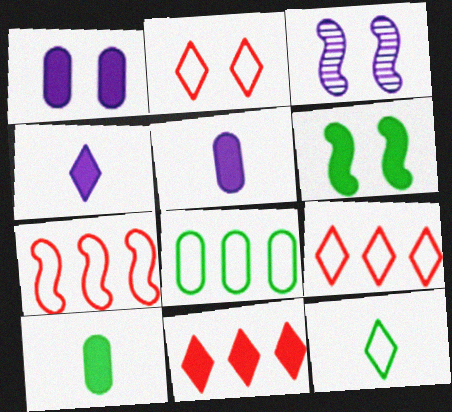[[3, 9, 10], 
[5, 6, 11]]